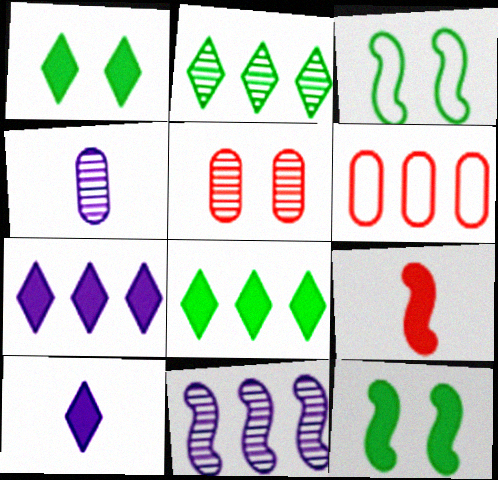[[3, 9, 11], 
[6, 8, 11]]